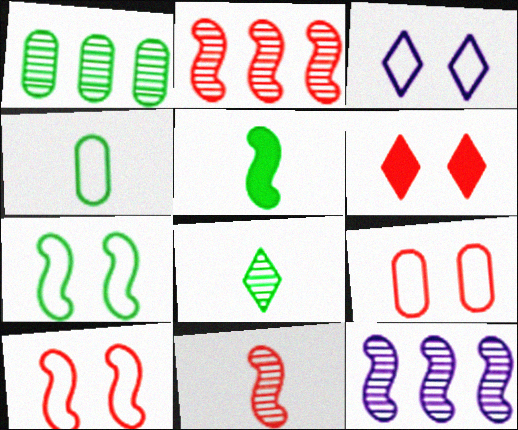[[3, 7, 9], 
[4, 5, 8], 
[4, 6, 12], 
[5, 10, 12]]